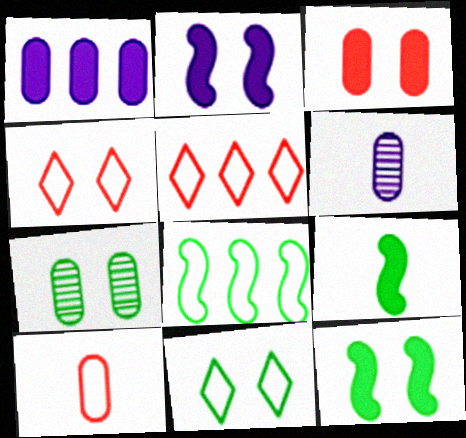[[1, 7, 10], 
[2, 4, 7], 
[5, 6, 12], 
[7, 11, 12]]